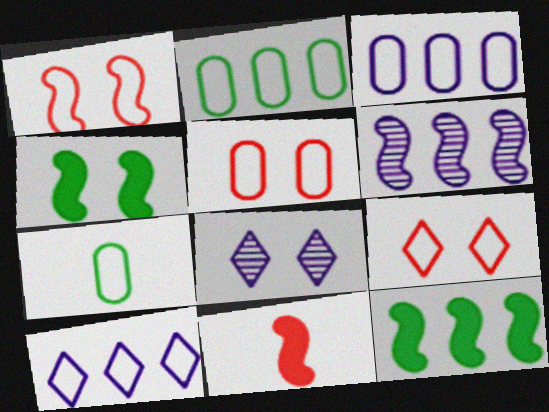[[1, 5, 9], 
[1, 7, 10], 
[2, 8, 11], 
[3, 5, 7], 
[4, 5, 8]]